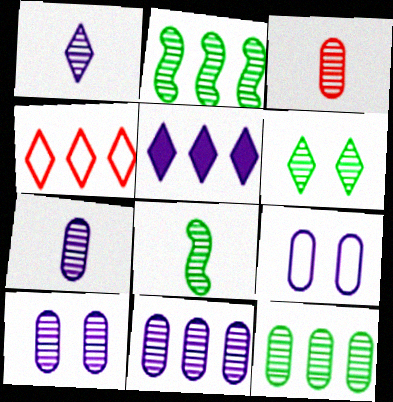[[1, 3, 8], 
[3, 10, 12], 
[6, 8, 12], 
[7, 10, 11]]